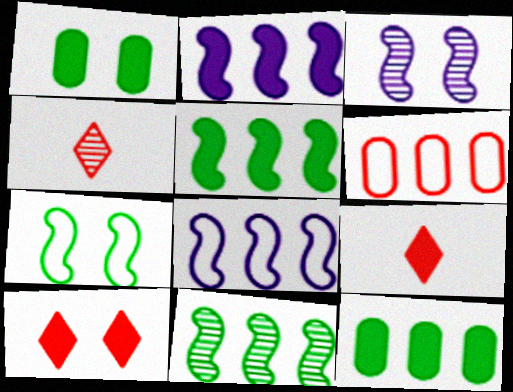[[1, 2, 9], 
[1, 4, 8]]